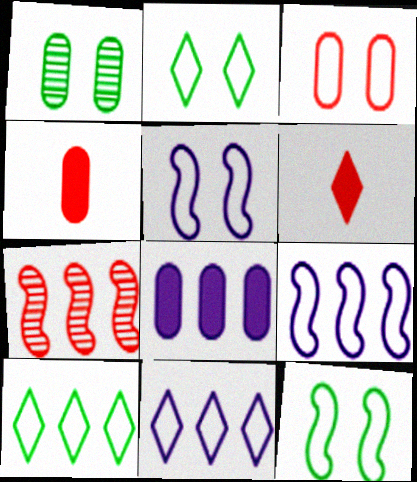[[1, 6, 9], 
[2, 3, 5], 
[3, 6, 7], 
[7, 8, 10]]